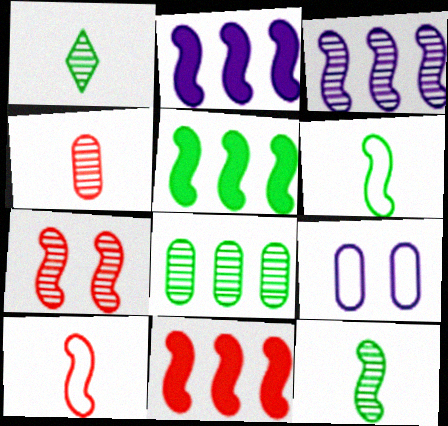[[1, 9, 11], 
[2, 5, 11], 
[2, 6, 7], 
[3, 7, 12], 
[7, 10, 11]]